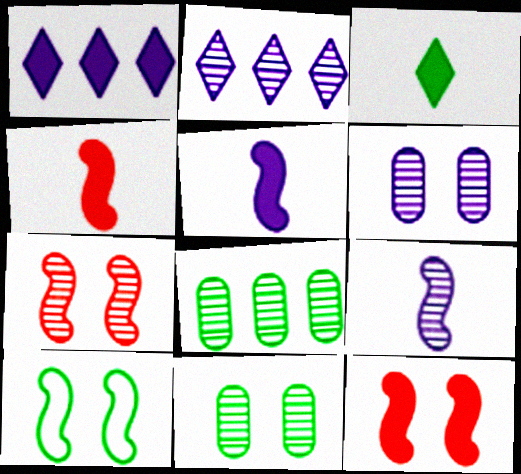[[2, 6, 9], 
[3, 8, 10]]